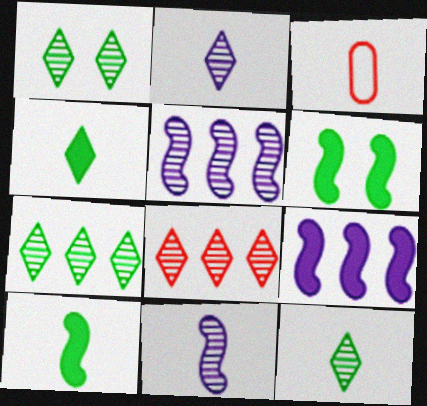[[1, 2, 8], 
[1, 3, 9], 
[1, 7, 12], 
[2, 3, 10], 
[3, 4, 11]]